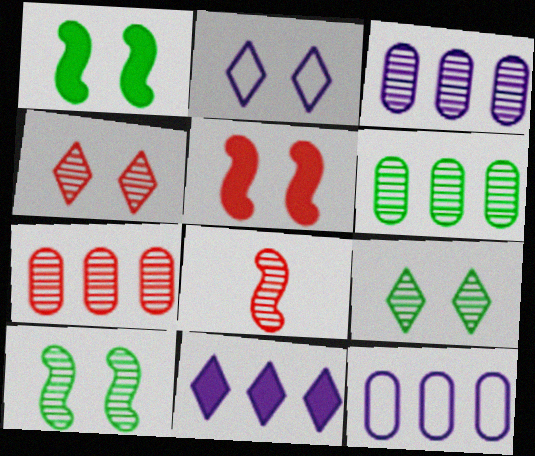[[3, 6, 7], 
[3, 8, 9], 
[4, 7, 8]]